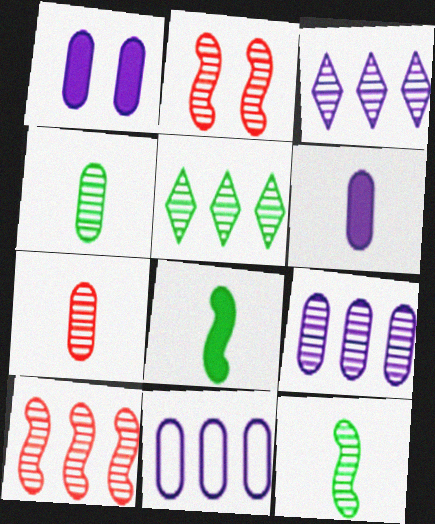[[2, 3, 4], 
[5, 9, 10]]